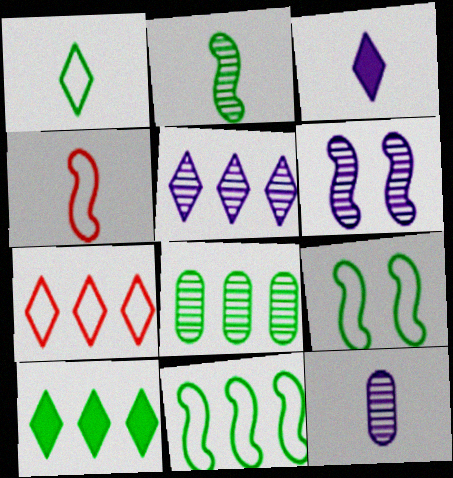[[5, 6, 12], 
[5, 7, 10], 
[8, 10, 11]]